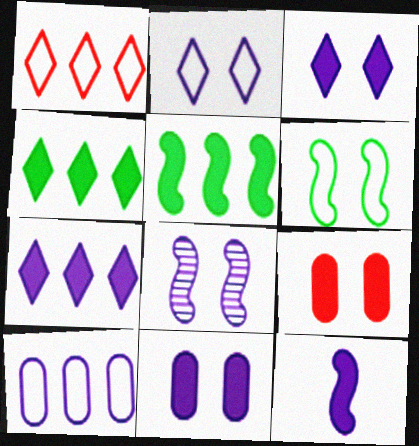[[2, 8, 11], 
[4, 9, 12], 
[7, 11, 12]]